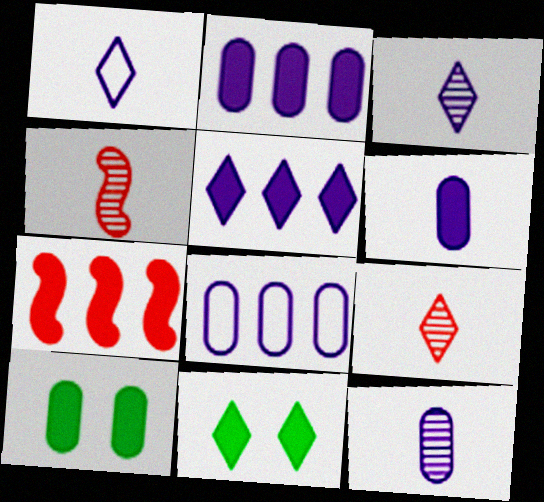[[4, 8, 11], 
[6, 7, 11]]